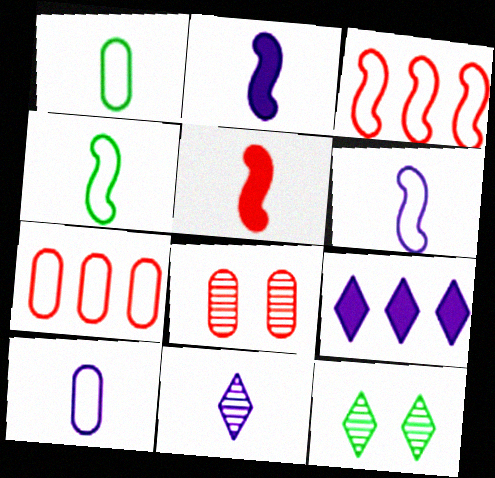[[1, 5, 11], 
[2, 7, 12], 
[2, 10, 11], 
[4, 8, 9]]